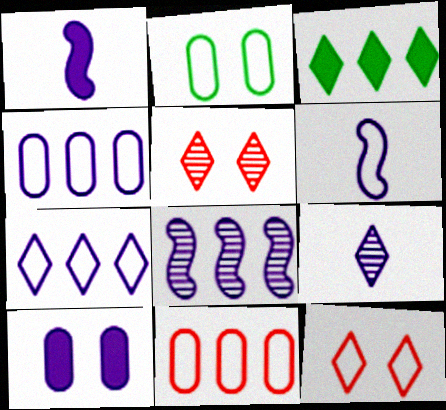[[3, 8, 11], 
[3, 9, 12]]